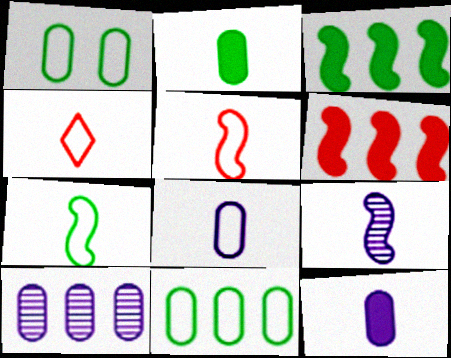[[2, 4, 9], 
[4, 7, 8]]